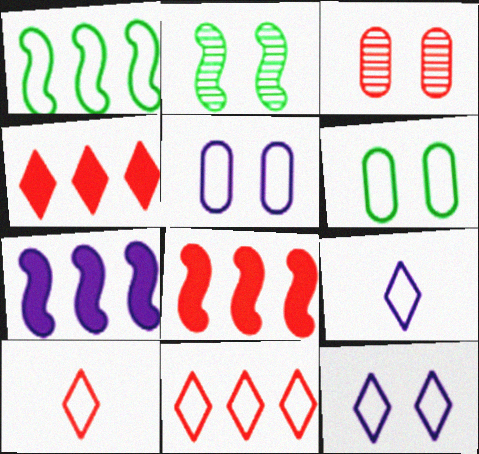[[1, 5, 10], 
[3, 8, 10]]